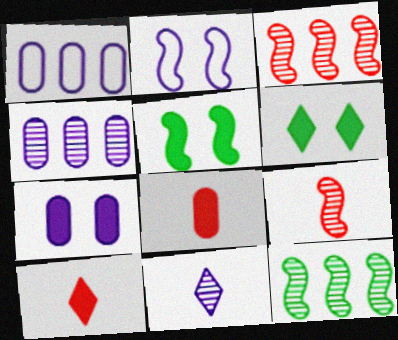[[1, 6, 9]]